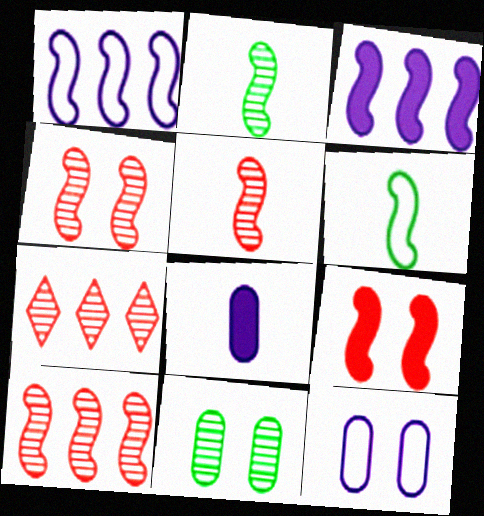[[1, 2, 9], 
[3, 4, 6], 
[4, 5, 10]]